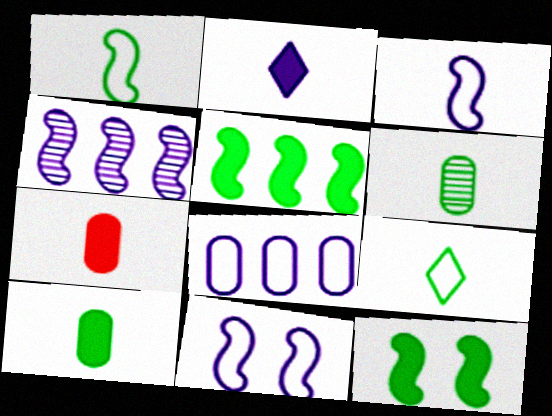[]